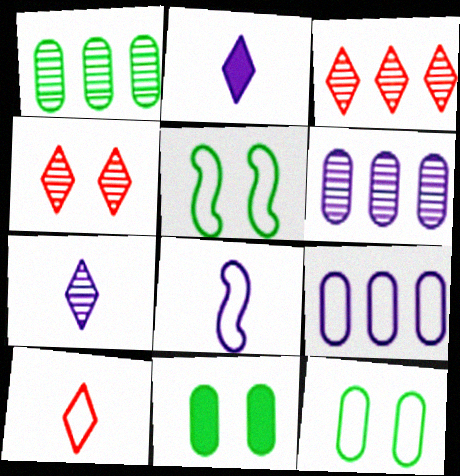[[3, 8, 11], 
[5, 9, 10]]